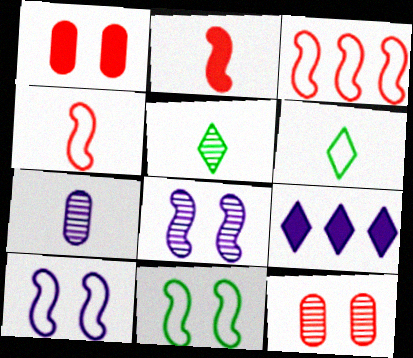[[2, 6, 7], 
[7, 9, 10]]